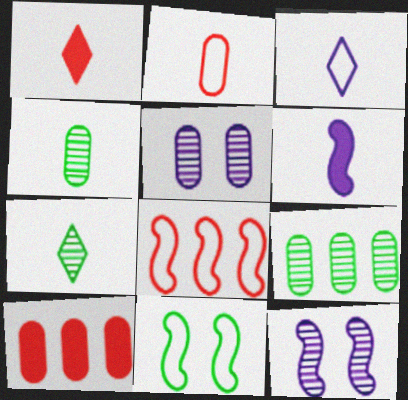[[1, 3, 7], 
[2, 6, 7]]